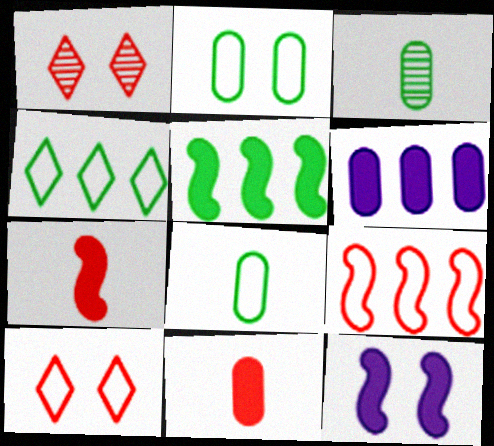[[1, 2, 12], 
[1, 9, 11], 
[5, 7, 12]]